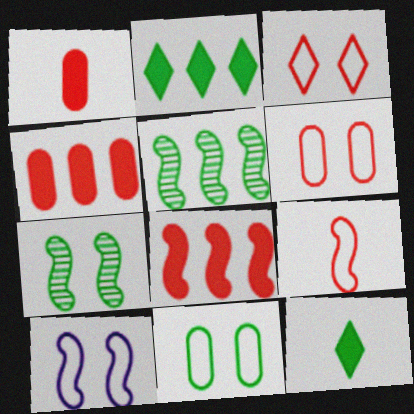[[3, 10, 11], 
[5, 11, 12]]